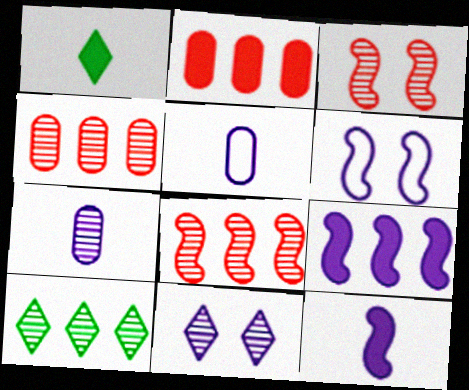[[1, 4, 6], 
[3, 7, 10], 
[5, 9, 11]]